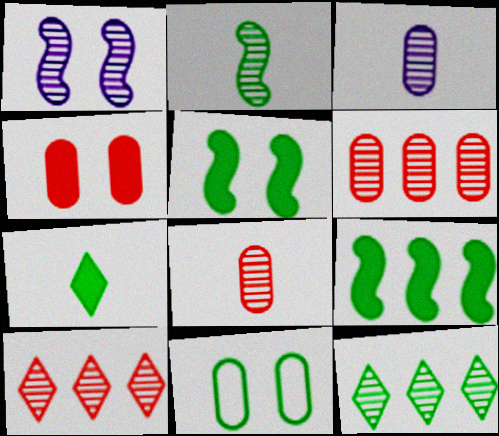[[1, 8, 12]]